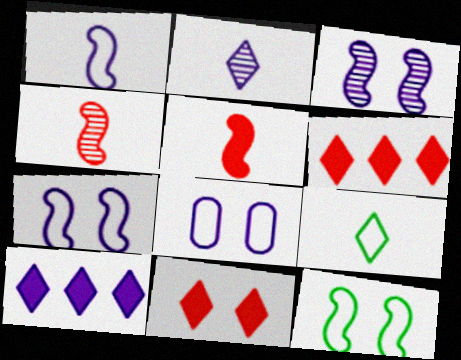[]